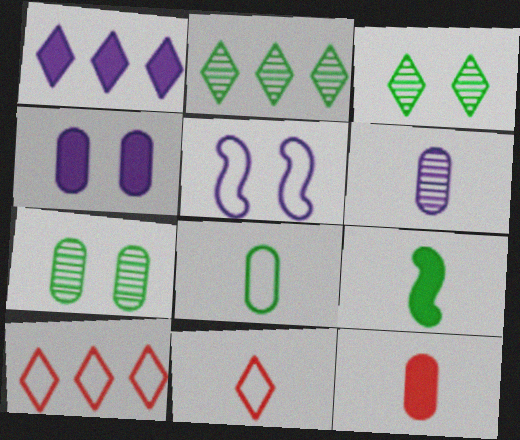[[1, 2, 10], 
[1, 3, 11], 
[1, 5, 6], 
[2, 5, 12], 
[5, 8, 10], 
[6, 8, 12], 
[6, 9, 11]]